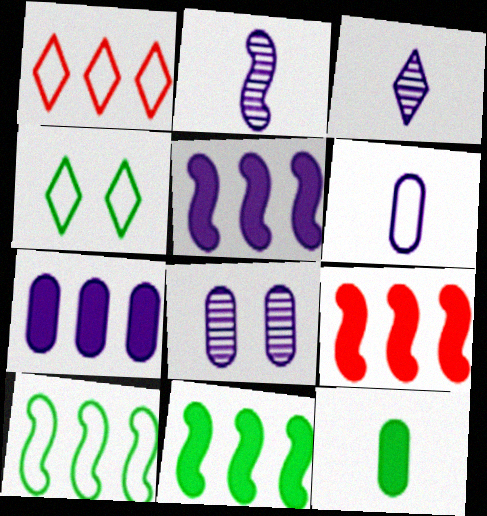[[5, 9, 11], 
[6, 7, 8]]